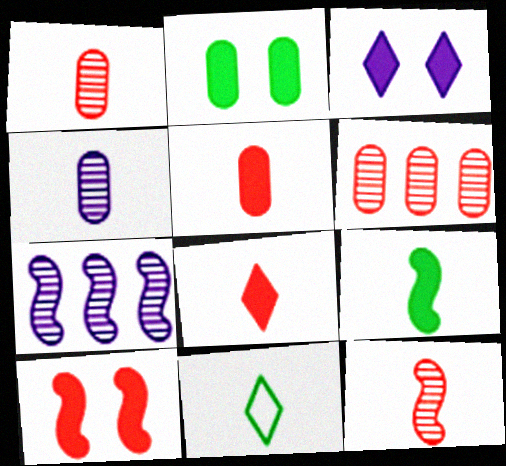[[2, 3, 10]]